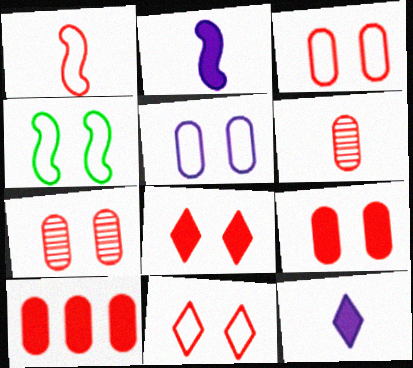[[3, 6, 10], 
[3, 7, 9], 
[4, 5, 11]]